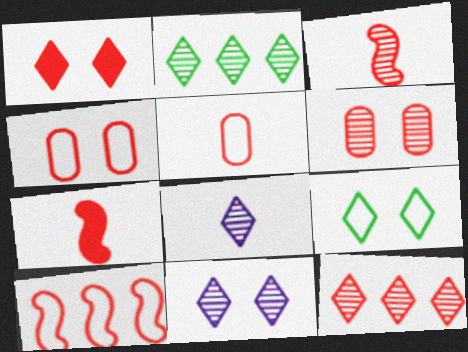[[1, 9, 11], 
[3, 6, 12], 
[4, 7, 12]]